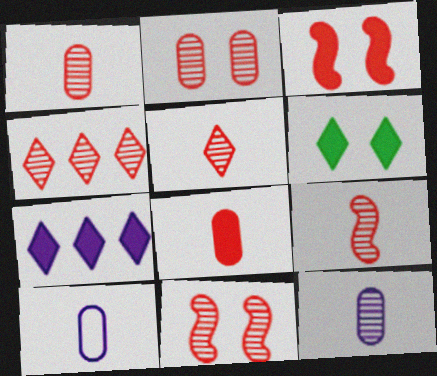[[1, 4, 11], 
[1, 5, 9], 
[2, 4, 9]]